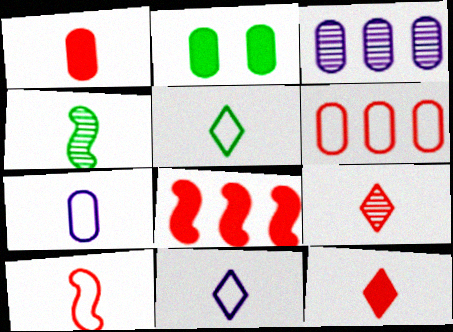[[1, 4, 11], 
[1, 9, 10], 
[4, 7, 12], 
[5, 7, 10]]